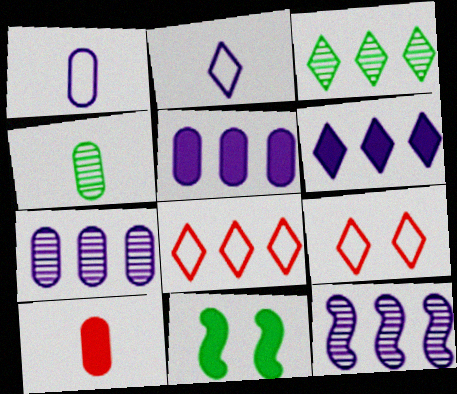[[1, 4, 10], 
[3, 6, 8], 
[6, 10, 11]]